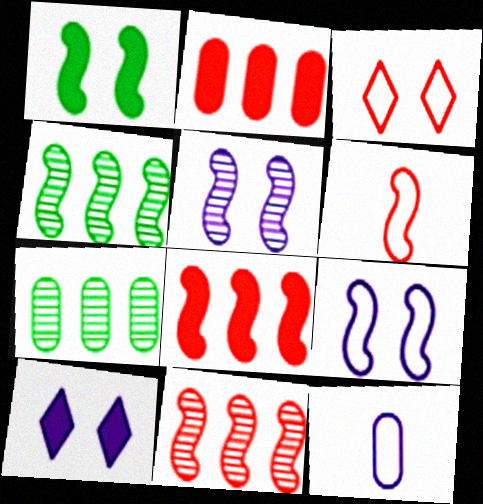[[6, 7, 10]]